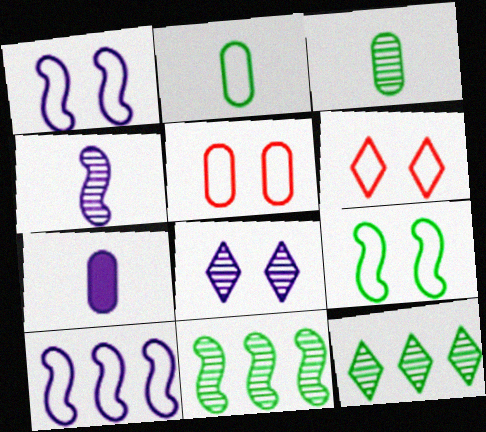[[2, 6, 10], 
[6, 7, 11], 
[7, 8, 10]]